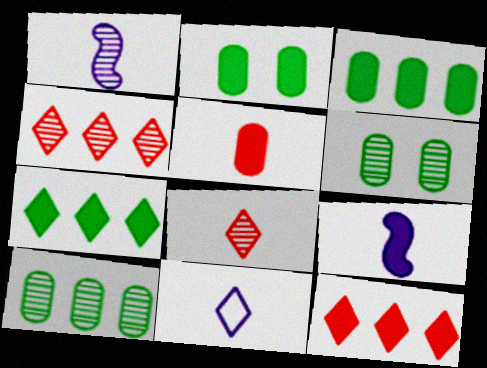[[1, 4, 6], 
[2, 9, 12]]